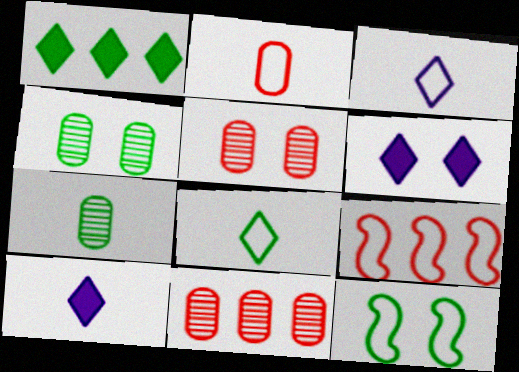[[1, 7, 12], 
[4, 9, 10], 
[5, 6, 12], 
[6, 7, 9], 
[10, 11, 12]]